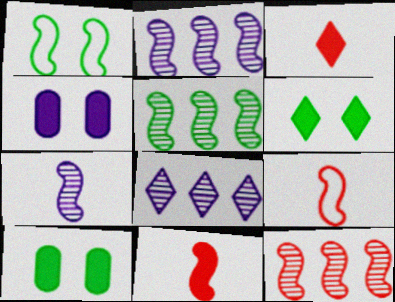[[1, 2, 11], 
[2, 5, 12], 
[8, 9, 10]]